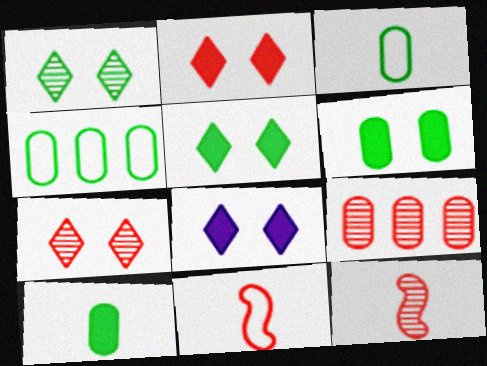[[2, 5, 8], 
[2, 9, 11], 
[4, 8, 12], 
[7, 9, 12]]